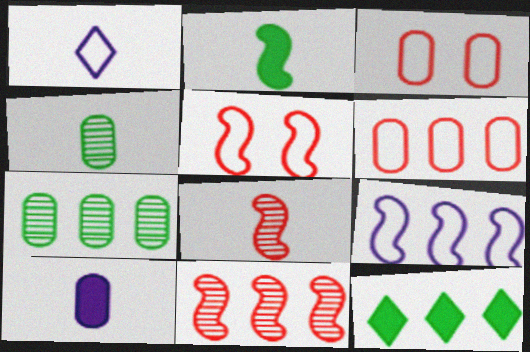[[3, 7, 10]]